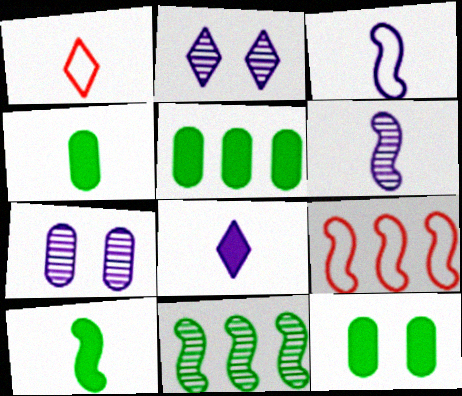[[1, 4, 6], 
[2, 4, 9], 
[4, 5, 12]]